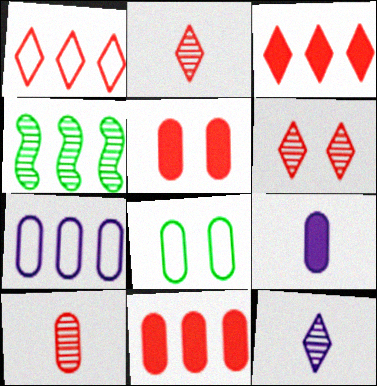[[3, 4, 7]]